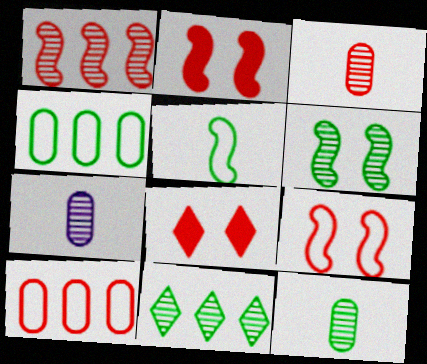[[3, 7, 12], 
[6, 11, 12]]